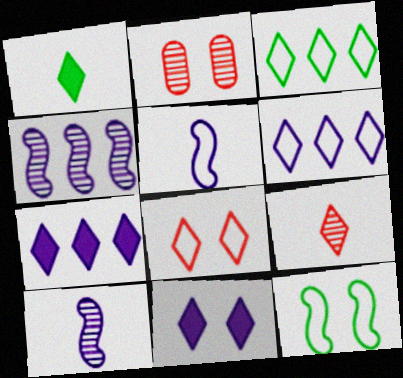[[2, 11, 12], 
[3, 9, 11]]